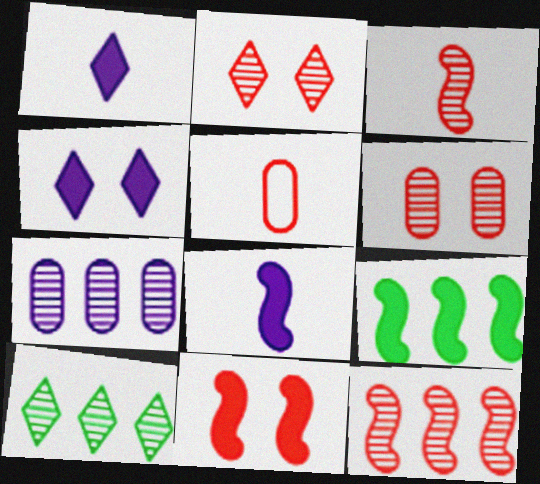[[7, 10, 12], 
[8, 9, 11]]